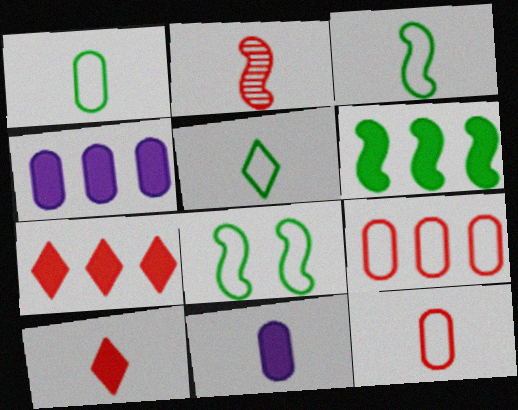[[1, 3, 5], 
[2, 5, 11], 
[2, 10, 12], 
[4, 6, 7]]